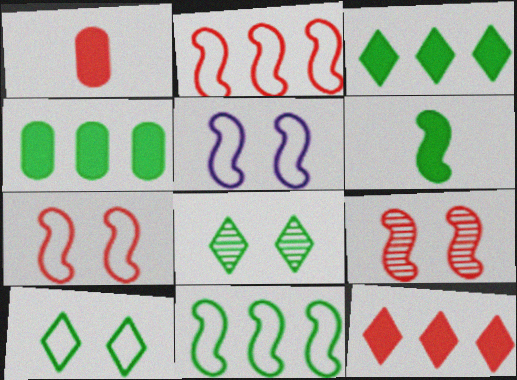[]